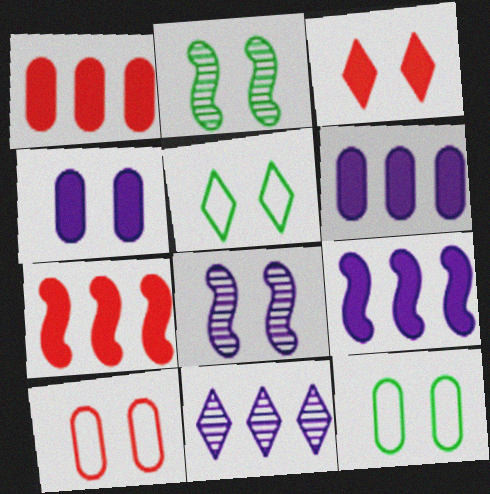[[3, 8, 12]]